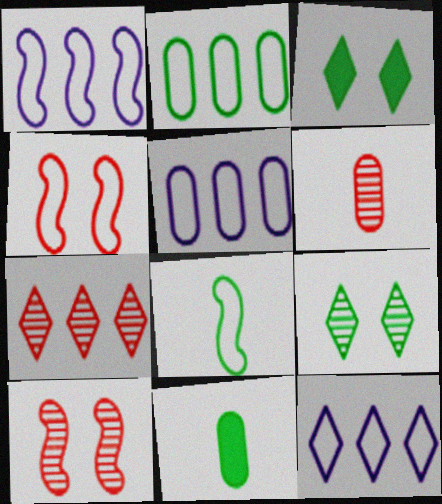[[1, 3, 6], 
[1, 4, 8], 
[1, 5, 12], 
[6, 7, 10], 
[10, 11, 12]]